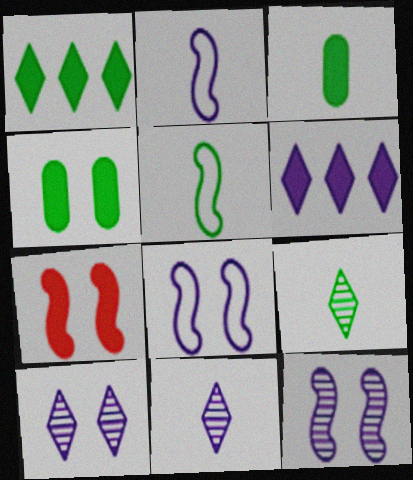[[3, 5, 9], 
[3, 6, 7]]